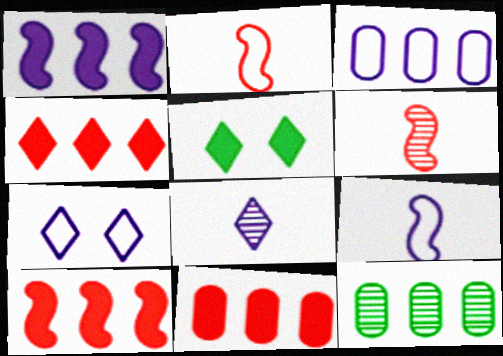[[3, 5, 6], 
[3, 7, 9], 
[3, 11, 12], 
[4, 10, 11]]